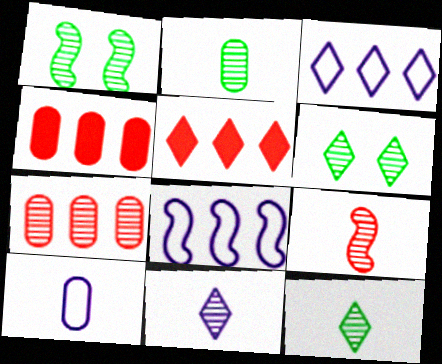[[1, 5, 10], 
[1, 7, 11], 
[2, 9, 11]]